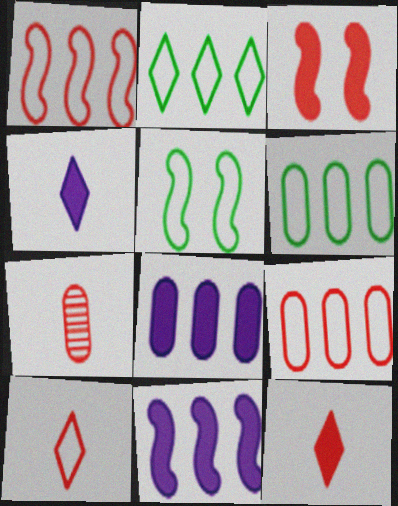[]